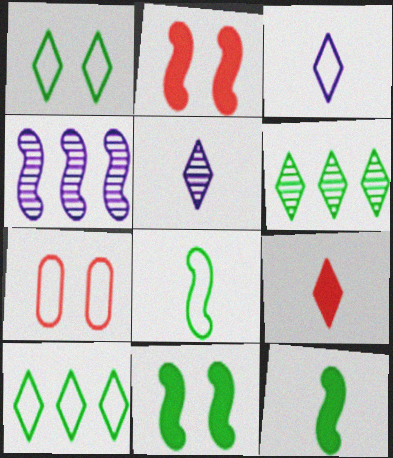[[2, 4, 8]]